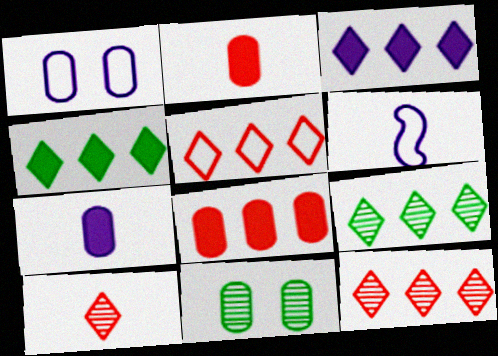[[3, 5, 9]]